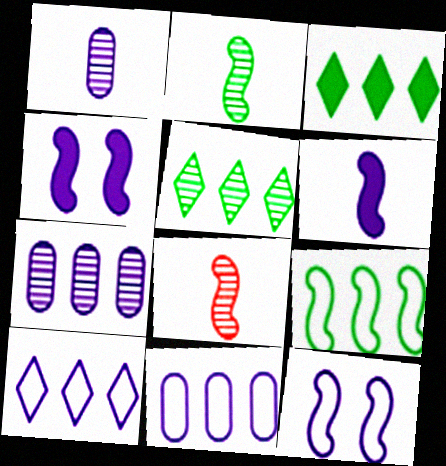[[1, 4, 10], 
[4, 8, 9]]